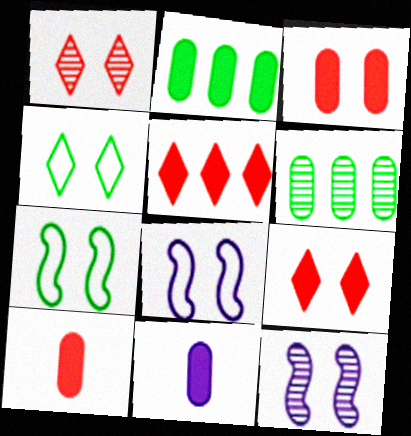[[2, 3, 11], 
[3, 4, 12]]